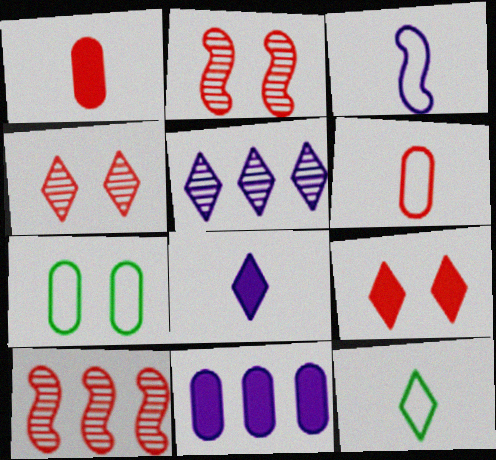[[2, 11, 12], 
[3, 6, 12], 
[5, 9, 12], 
[6, 9, 10], 
[7, 8, 10]]